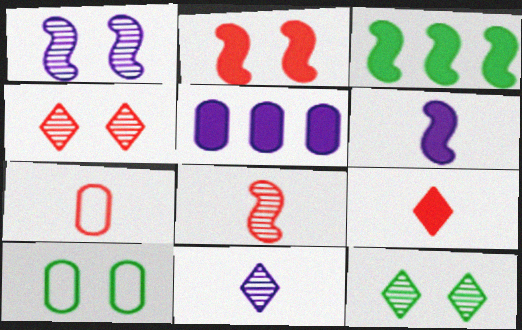[[2, 3, 6], 
[7, 8, 9]]